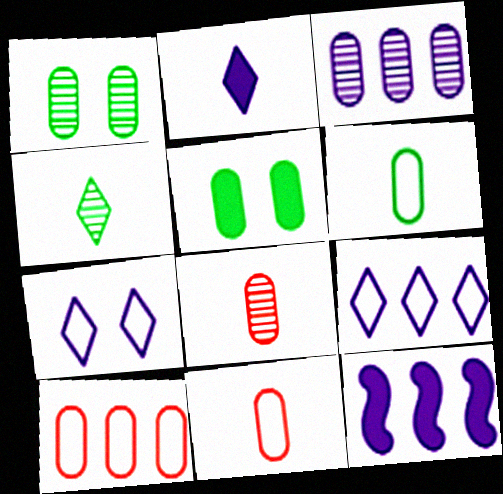[[1, 3, 8], 
[3, 5, 11], 
[3, 9, 12]]